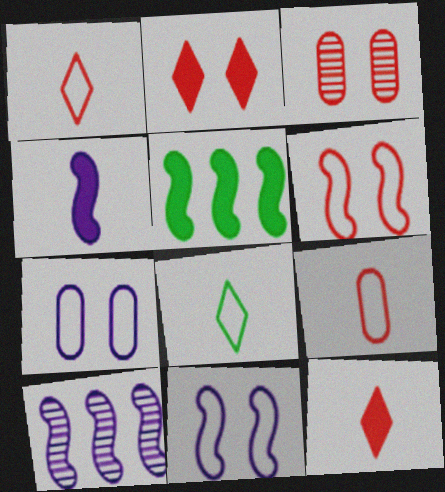[[2, 3, 6], 
[4, 10, 11]]